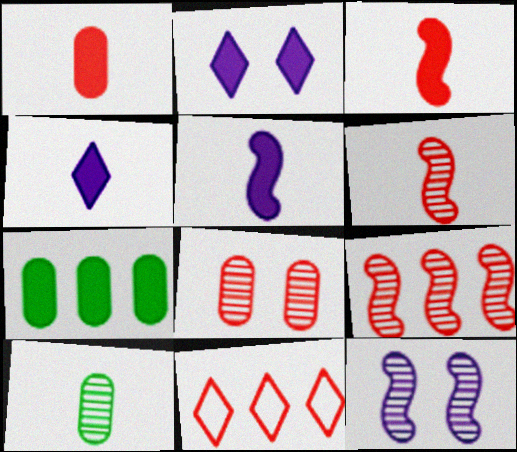[[2, 3, 7], 
[3, 8, 11]]